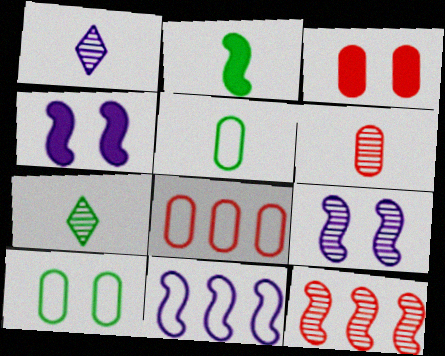[[2, 5, 7], 
[3, 6, 8], 
[3, 7, 11], 
[4, 7, 8]]